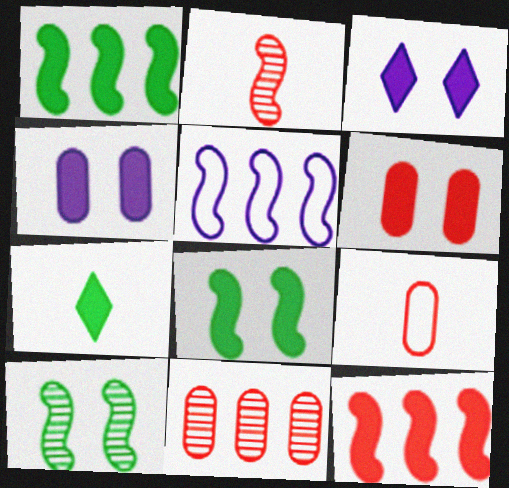[[2, 5, 8], 
[3, 6, 8], 
[4, 7, 12], 
[6, 9, 11]]